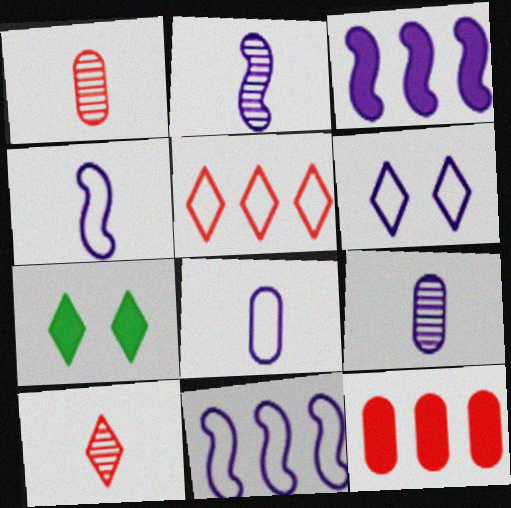[[1, 7, 11], 
[3, 6, 9], 
[6, 8, 11]]